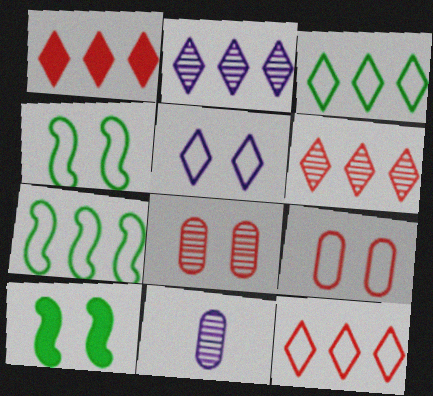[[1, 2, 3], 
[1, 4, 11], 
[1, 6, 12], 
[4, 5, 9], 
[5, 8, 10], 
[10, 11, 12]]